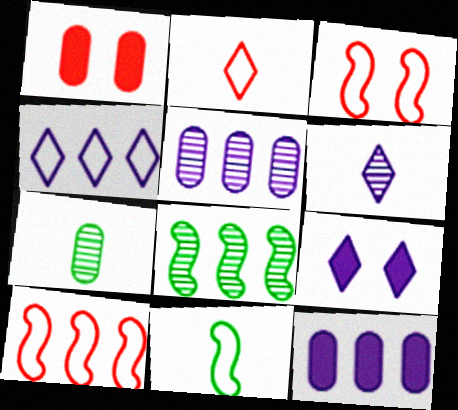[[4, 6, 9], 
[7, 9, 10]]